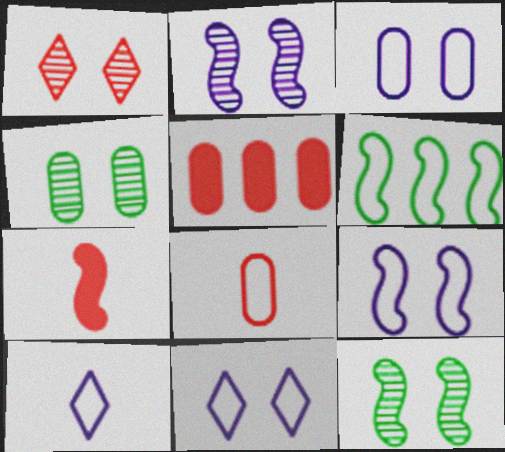[[1, 2, 4], 
[2, 6, 7], 
[3, 9, 11], 
[5, 10, 12], 
[6, 8, 11]]